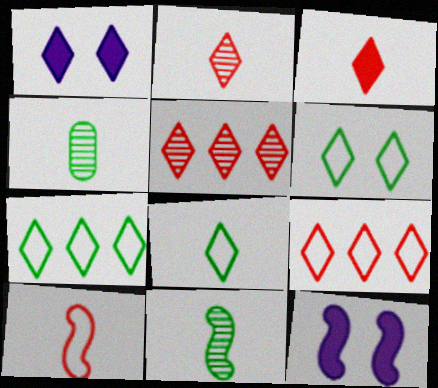[[1, 2, 7], 
[1, 5, 8], 
[4, 9, 12], 
[6, 7, 8]]